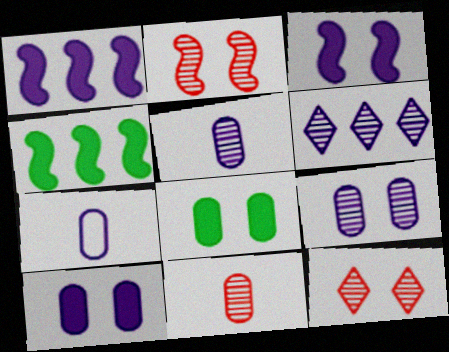[[3, 6, 7], 
[4, 7, 12]]